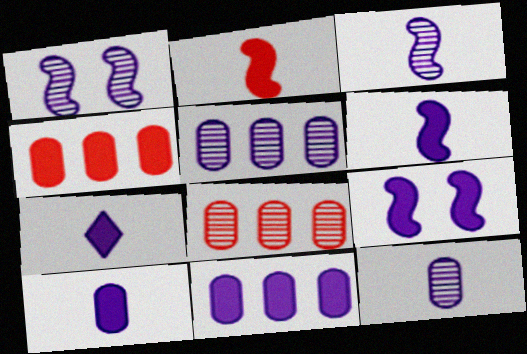[[6, 7, 10], 
[7, 9, 11]]